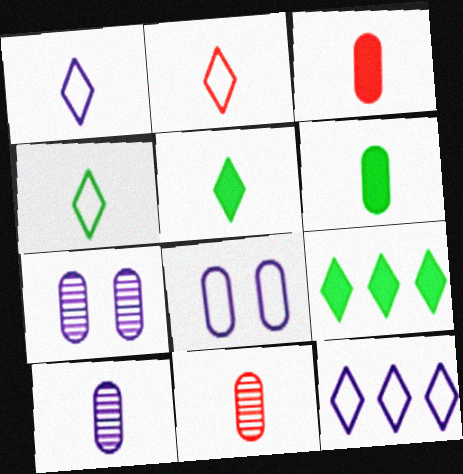[[1, 2, 4]]